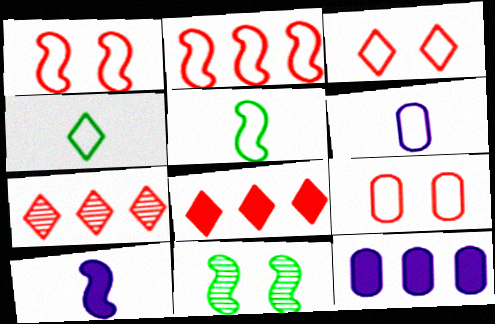[[1, 3, 9], 
[2, 10, 11], 
[6, 8, 11]]